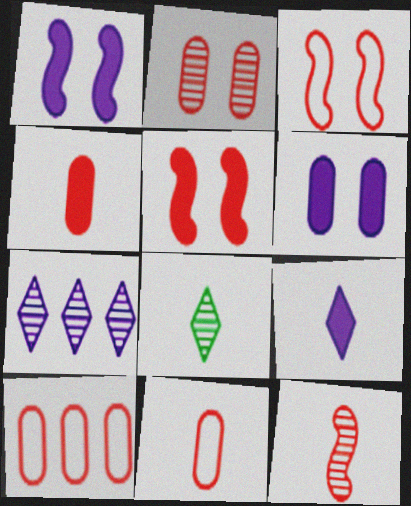[[1, 8, 10], 
[2, 4, 10]]